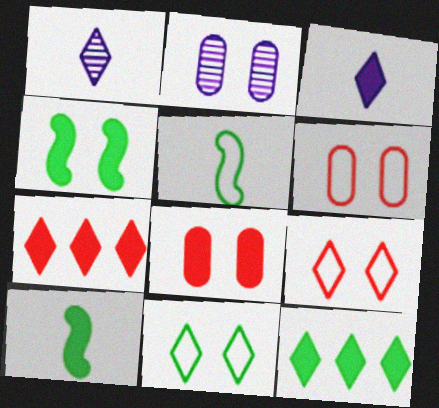[[1, 7, 11], 
[1, 9, 12], 
[2, 4, 9], 
[2, 5, 7]]